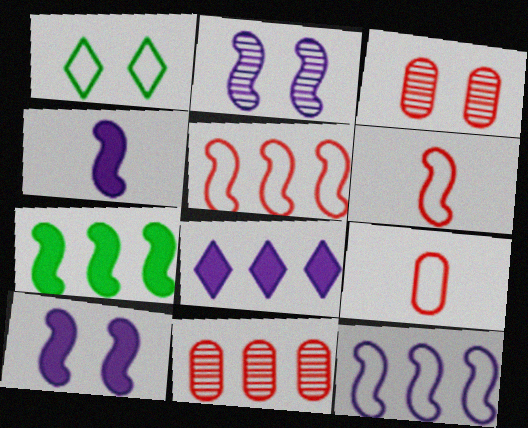[[1, 3, 10], 
[1, 4, 11], 
[1, 9, 12], 
[2, 4, 12], 
[2, 6, 7]]